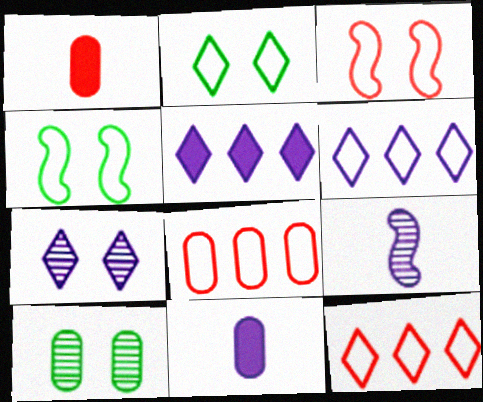[[8, 10, 11]]